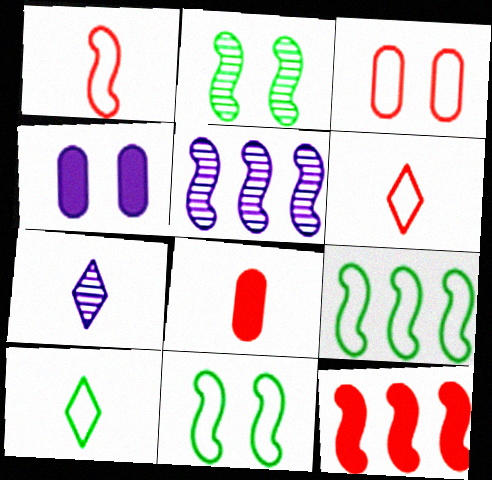[[5, 9, 12]]